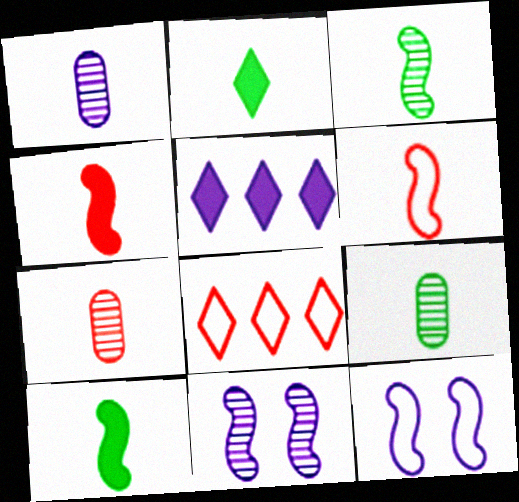[[1, 2, 6], 
[1, 5, 12], 
[1, 7, 9]]